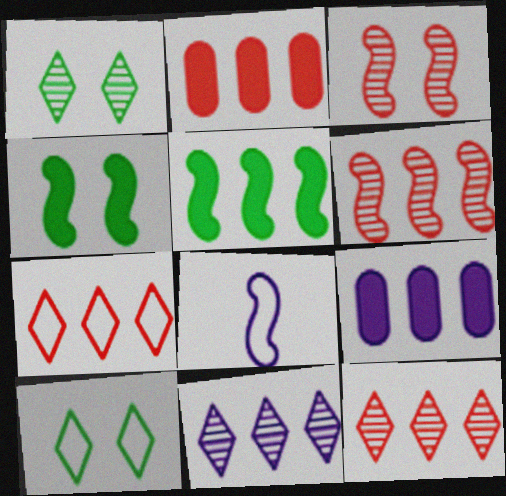[[1, 2, 8], 
[2, 6, 7], 
[3, 5, 8], 
[4, 6, 8]]